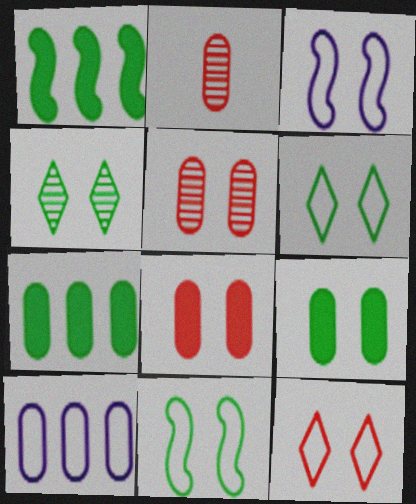[[2, 9, 10], 
[3, 4, 8], 
[4, 9, 11]]